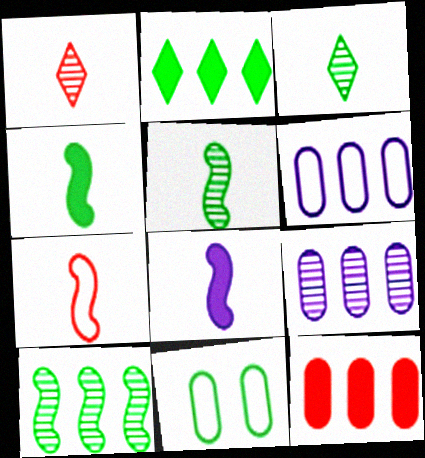[[2, 5, 11], 
[5, 7, 8]]